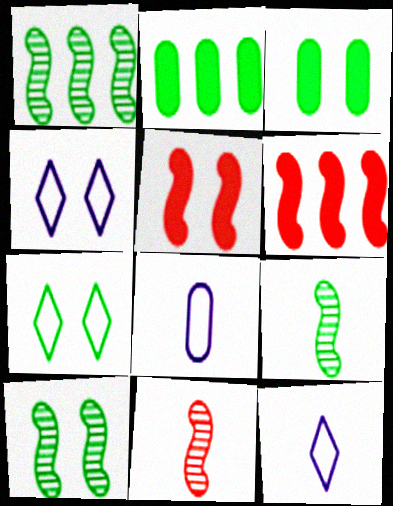[[1, 9, 10], 
[2, 4, 11], 
[2, 7, 9], 
[3, 7, 10]]